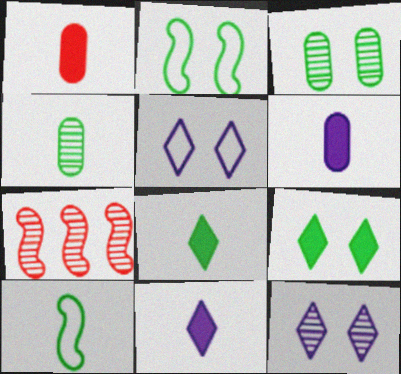[[2, 3, 9], 
[4, 7, 12], 
[4, 8, 10]]